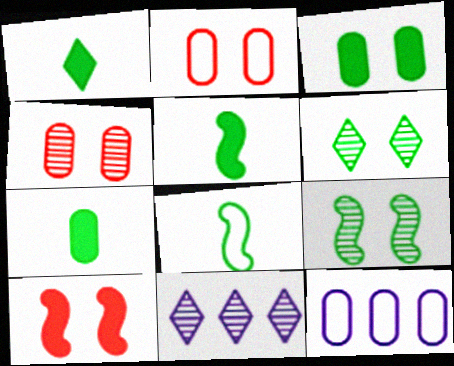[[1, 5, 7], 
[2, 5, 11], 
[4, 7, 12]]